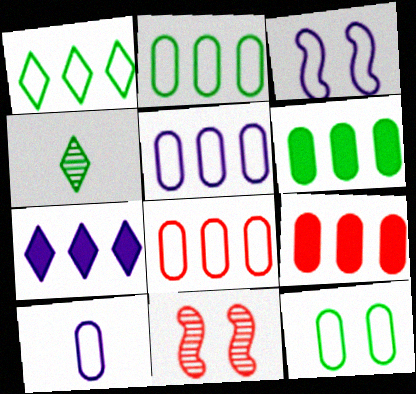[[2, 5, 8], 
[3, 4, 9], 
[8, 10, 12]]